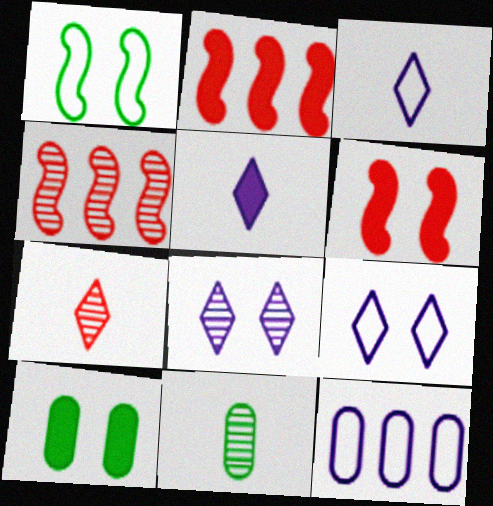[[2, 5, 10], 
[2, 9, 11], 
[3, 4, 10], 
[4, 8, 11]]